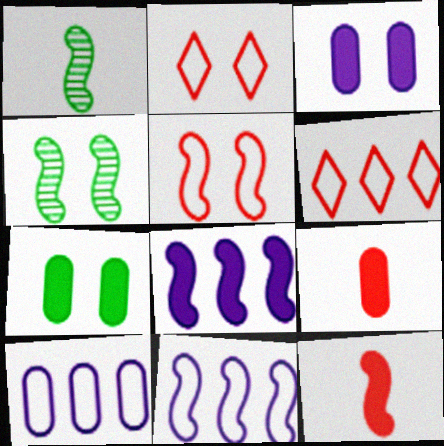[[1, 3, 6], 
[1, 5, 8], 
[2, 3, 4], 
[4, 11, 12]]